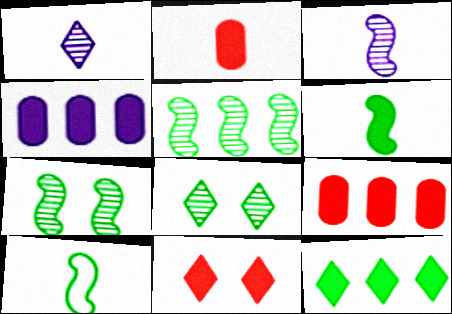[[1, 2, 10], 
[4, 6, 11]]